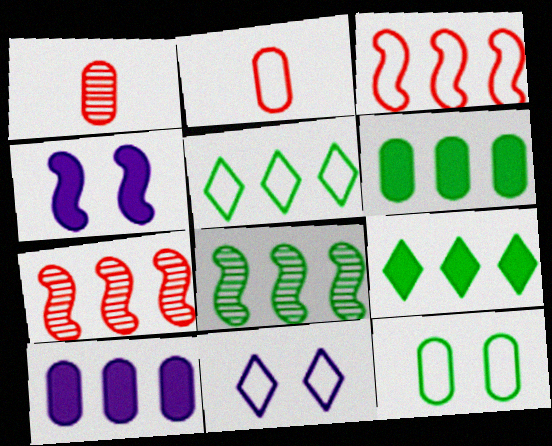[[1, 4, 5], 
[1, 10, 12], 
[5, 6, 8], 
[5, 7, 10]]